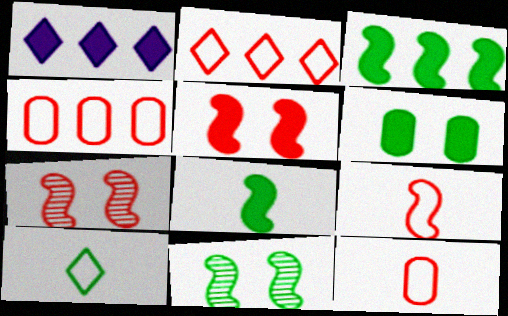[[1, 11, 12]]